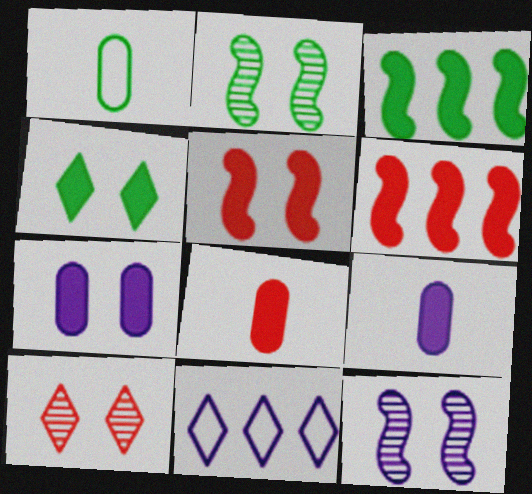[[2, 8, 11], 
[4, 5, 7], 
[4, 6, 9], 
[9, 11, 12]]